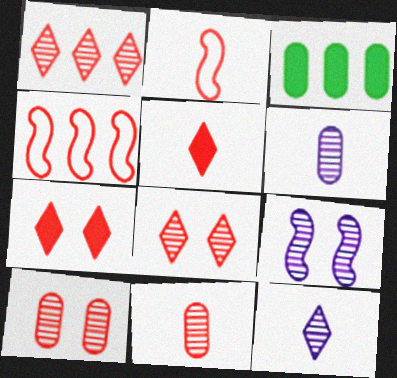[[2, 5, 11], 
[4, 5, 10], 
[4, 7, 11]]